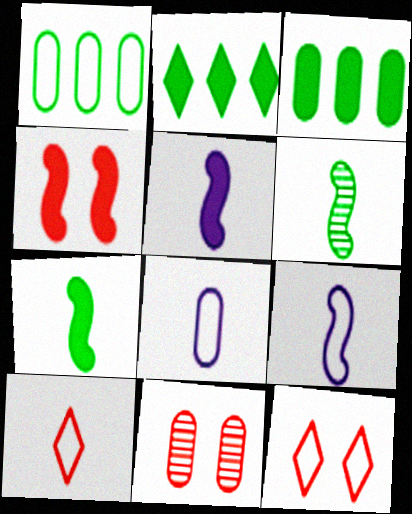[[1, 9, 12], 
[2, 9, 11], 
[3, 8, 11], 
[4, 11, 12]]